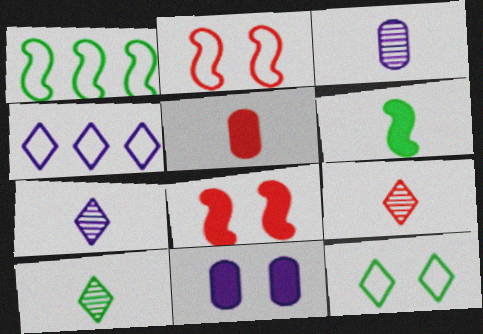[[1, 9, 11], 
[7, 9, 10]]